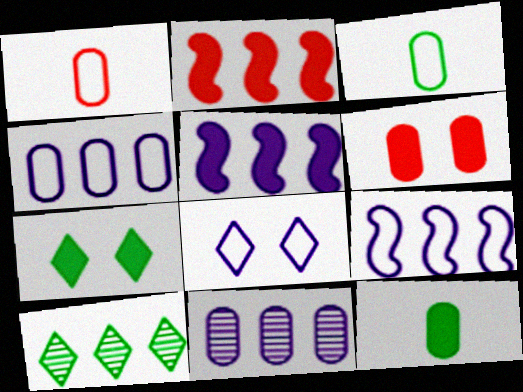[[2, 4, 10], 
[3, 6, 11]]